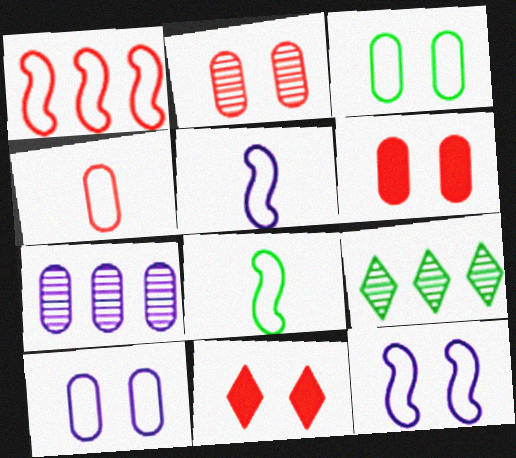[[1, 8, 12], 
[5, 6, 9], 
[7, 8, 11]]